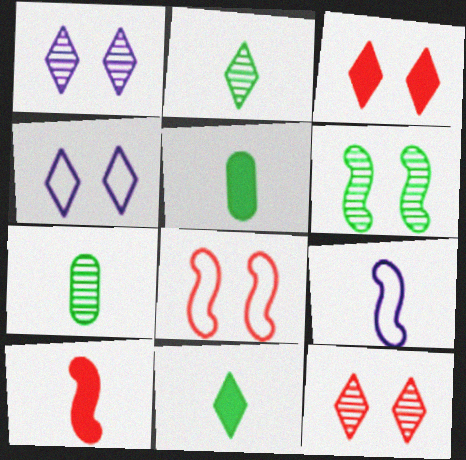[]